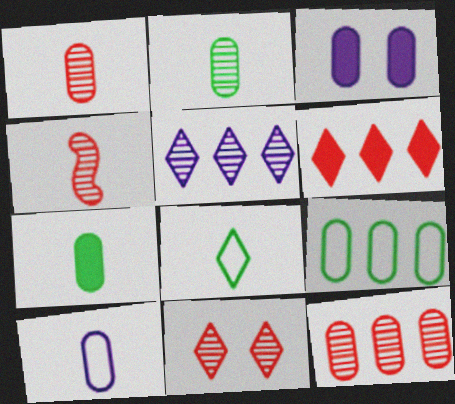[[1, 3, 9], 
[1, 7, 10], 
[4, 11, 12]]